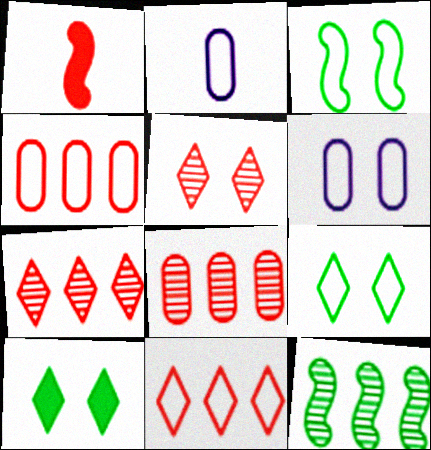[[1, 4, 5], 
[2, 3, 11]]